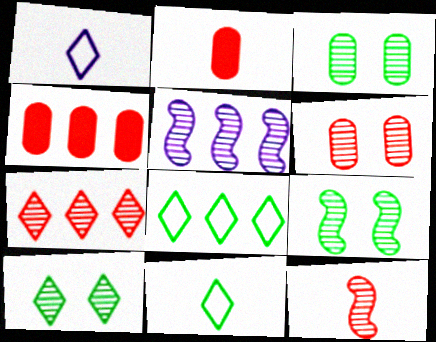[[1, 4, 9], 
[3, 9, 10], 
[4, 5, 8], 
[5, 9, 12], 
[6, 7, 12]]